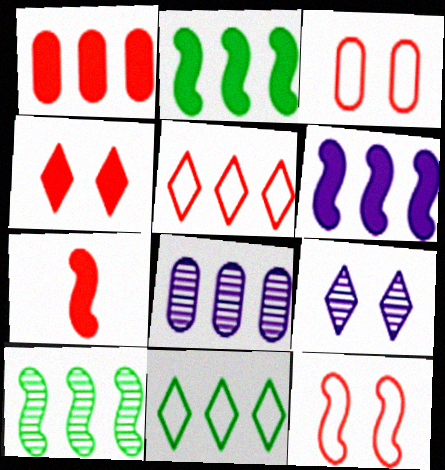[[1, 4, 7], 
[2, 5, 8]]